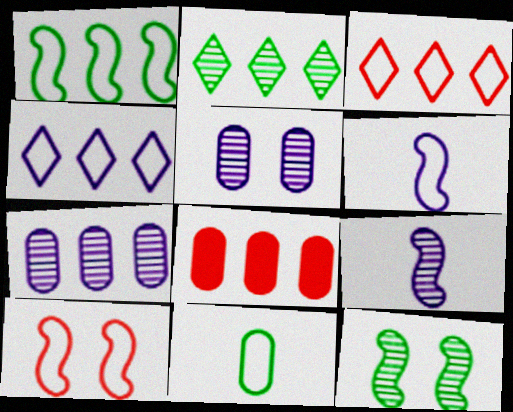[[1, 6, 10], 
[4, 10, 11], 
[5, 8, 11]]